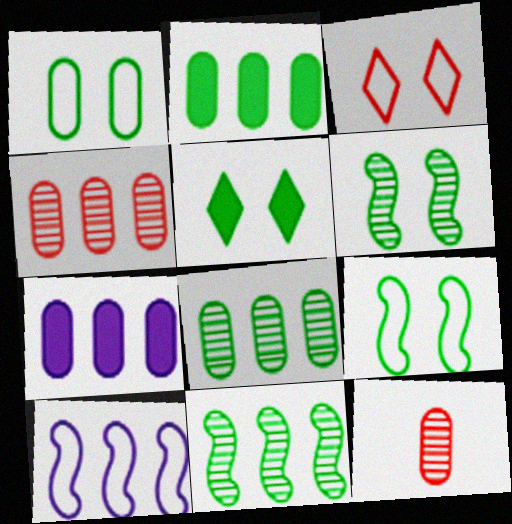[[1, 5, 6], 
[1, 7, 12], 
[5, 10, 12]]